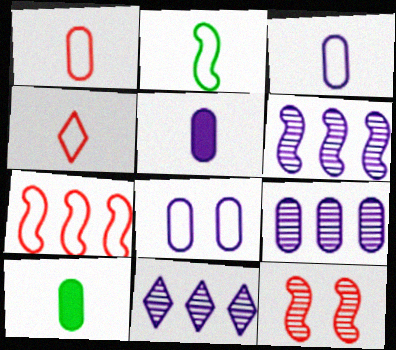[[2, 3, 4], 
[5, 8, 9], 
[6, 9, 11]]